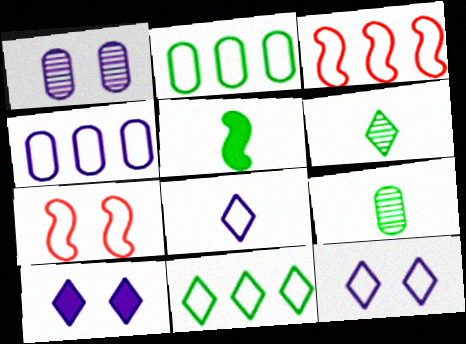[[2, 7, 8], 
[3, 4, 11], 
[3, 9, 10]]